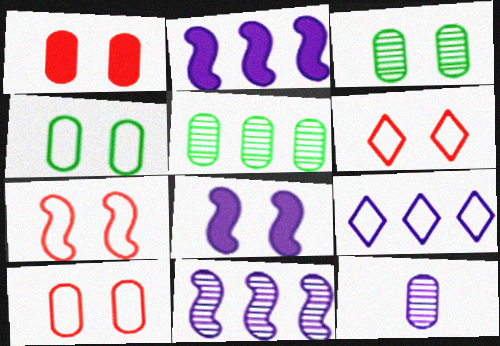[[3, 6, 8], 
[6, 7, 10], 
[8, 9, 12]]